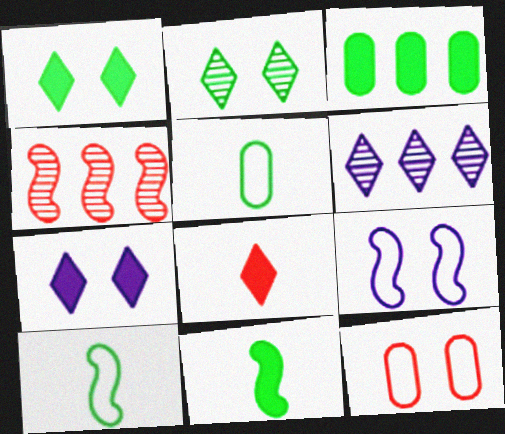[[1, 3, 11], 
[2, 3, 10], 
[4, 5, 7], 
[4, 8, 12], 
[4, 9, 11], 
[6, 11, 12]]